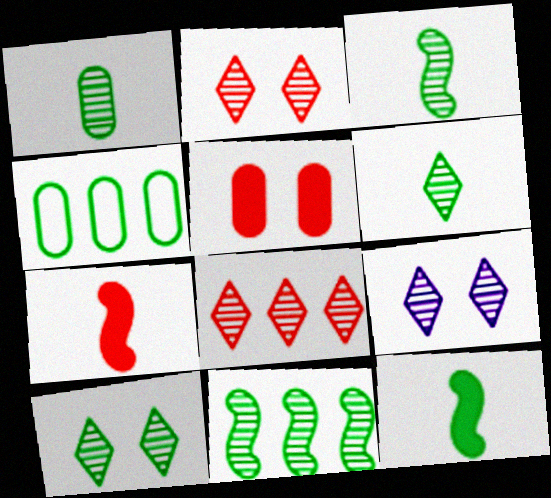[[1, 3, 6], 
[1, 10, 11], 
[2, 9, 10], 
[4, 7, 9], 
[4, 10, 12], 
[6, 8, 9]]